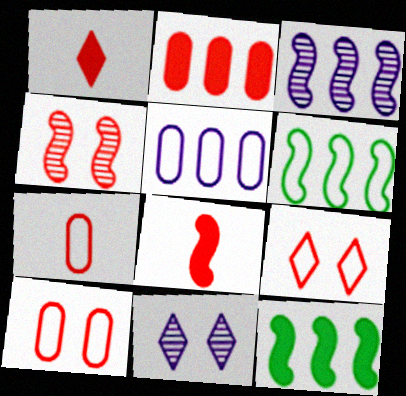[[7, 11, 12]]